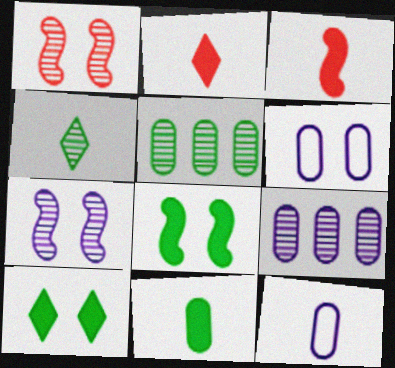[[1, 4, 9], 
[1, 6, 10], 
[3, 4, 12]]